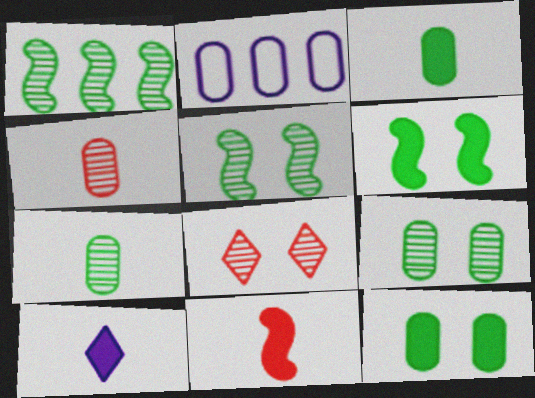[[2, 4, 12], 
[3, 10, 11]]